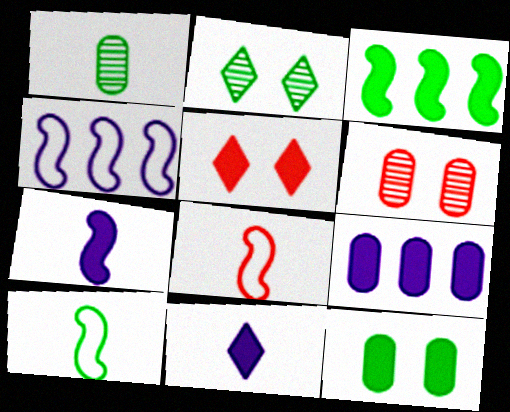[[1, 4, 5], 
[1, 8, 11], 
[2, 8, 9]]